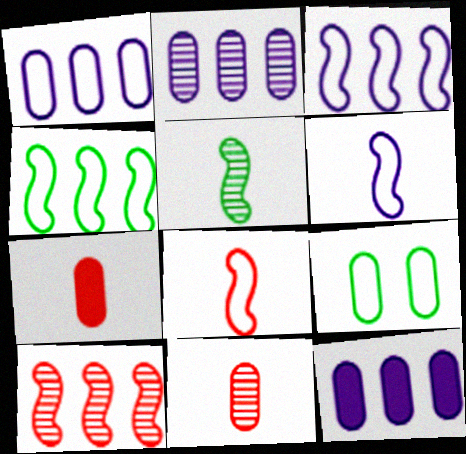[[1, 2, 12], 
[2, 7, 9], 
[9, 11, 12]]